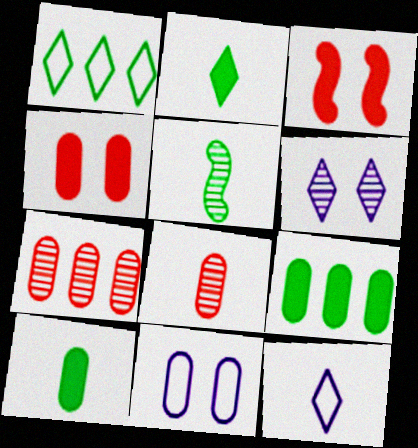[[5, 6, 7], 
[7, 10, 11], 
[8, 9, 11]]